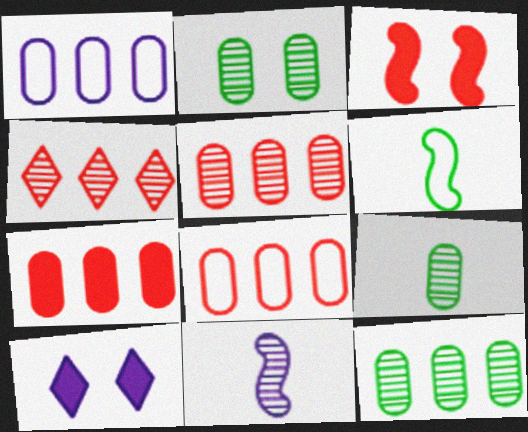[[1, 7, 12], 
[1, 10, 11], 
[2, 4, 11], 
[2, 9, 12], 
[5, 6, 10], 
[5, 7, 8]]